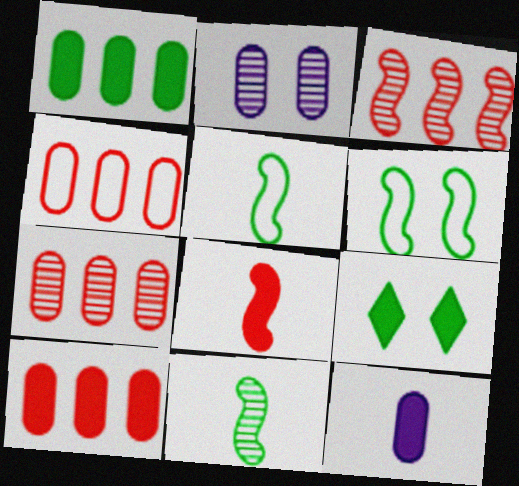[[4, 7, 10]]